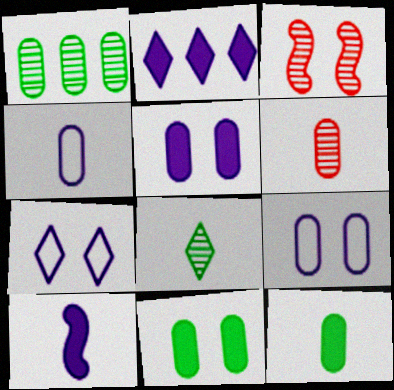[[2, 5, 10], 
[3, 7, 11], 
[4, 6, 12]]